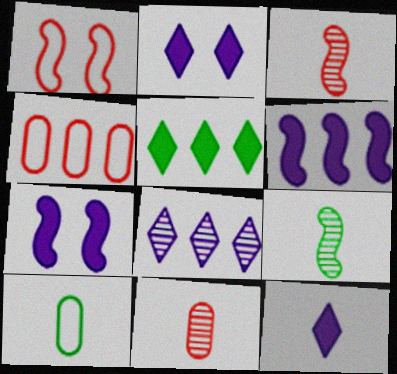[[1, 6, 9], 
[2, 4, 9], 
[3, 10, 12]]